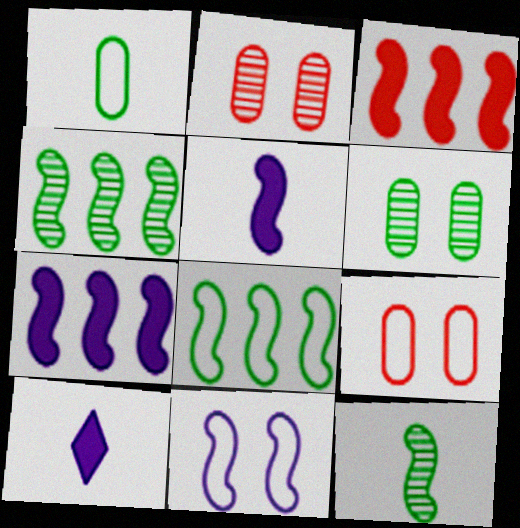[[2, 8, 10], 
[3, 11, 12], 
[4, 9, 10]]